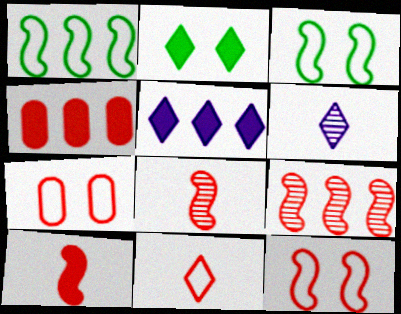[[3, 4, 6], 
[9, 10, 12]]